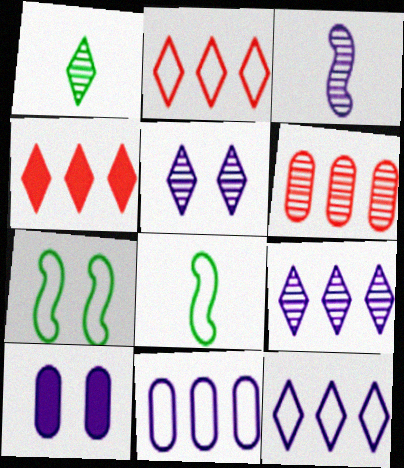[[3, 10, 12]]